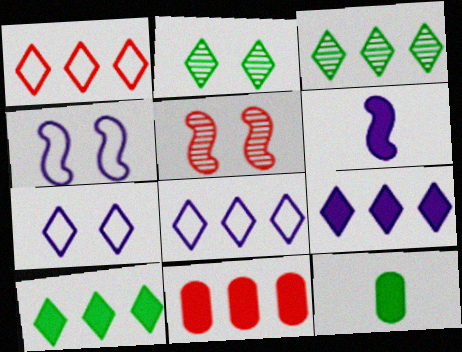[[1, 3, 9], 
[5, 8, 12]]